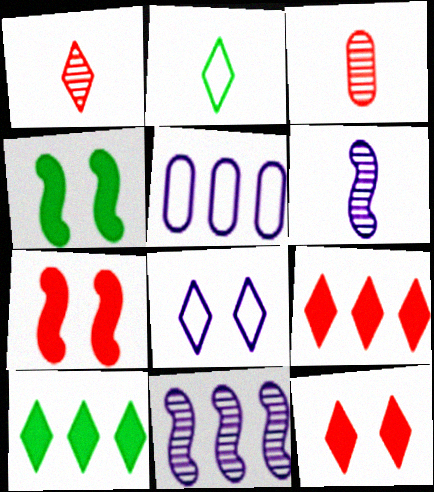[[1, 4, 5], 
[1, 8, 10]]